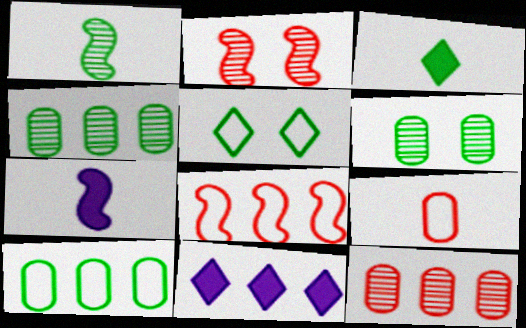[[4, 8, 11], 
[5, 7, 12]]